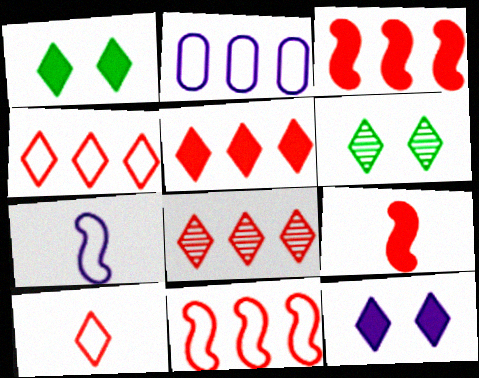[[2, 6, 9], 
[4, 5, 8]]